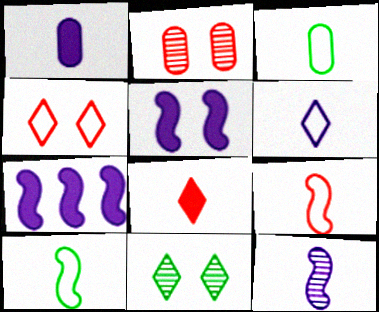[[1, 6, 12], 
[3, 6, 9], 
[3, 8, 12]]